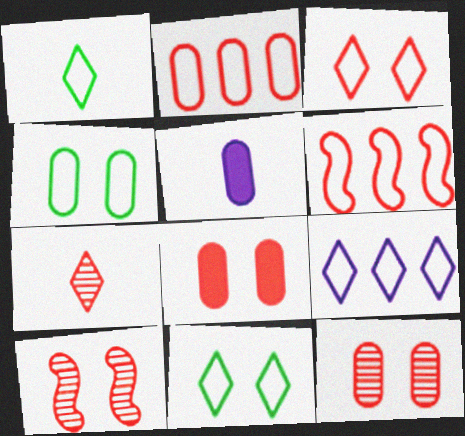[[1, 3, 9], 
[3, 8, 10], 
[6, 7, 8]]